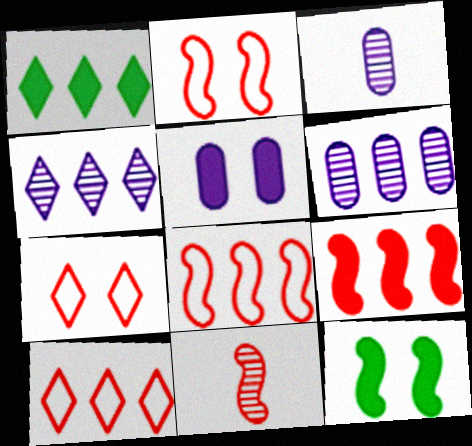[[1, 2, 3], 
[1, 4, 10], 
[1, 6, 8], 
[2, 9, 11], 
[3, 10, 12]]